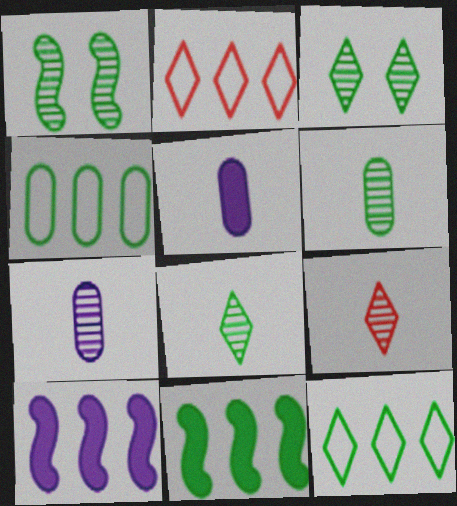[[1, 2, 5]]